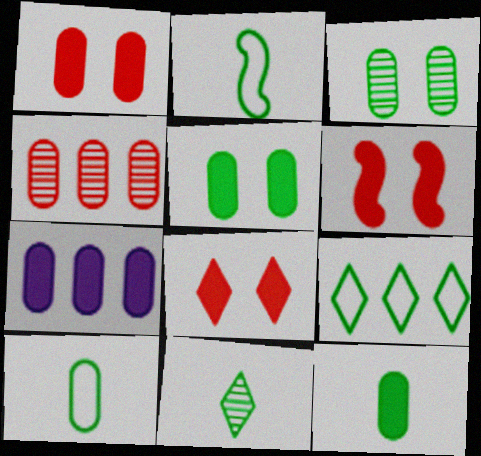[[1, 6, 8], 
[1, 7, 12], 
[2, 11, 12]]